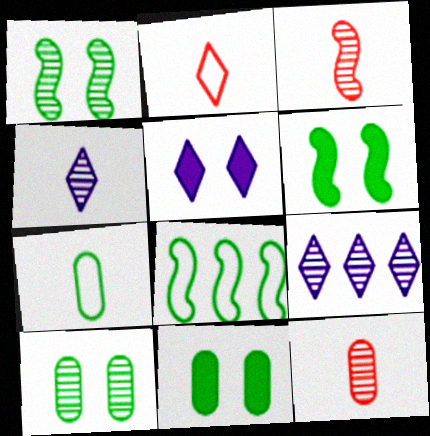[[1, 9, 12], 
[3, 9, 10], 
[5, 8, 12]]